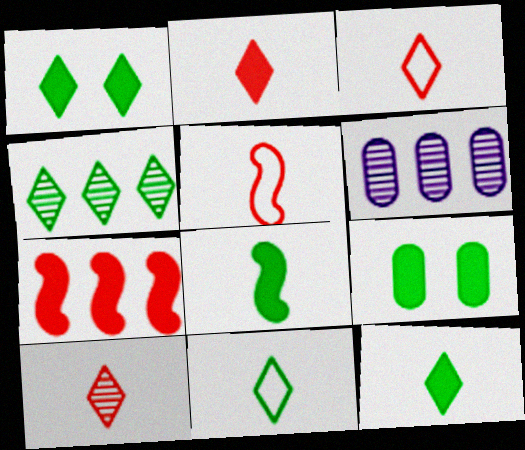[[1, 4, 11], 
[1, 5, 6], 
[2, 3, 10]]